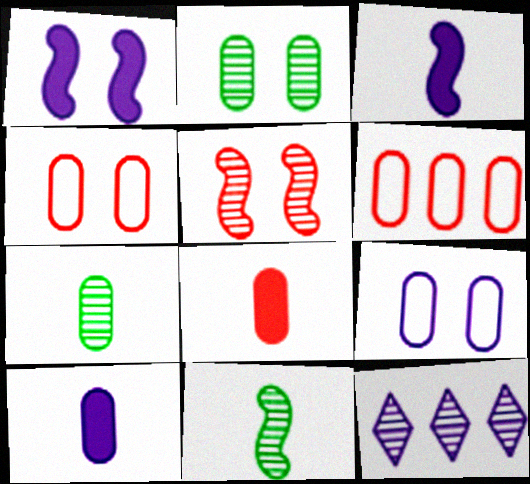[[2, 6, 10], 
[3, 9, 12], 
[5, 7, 12]]